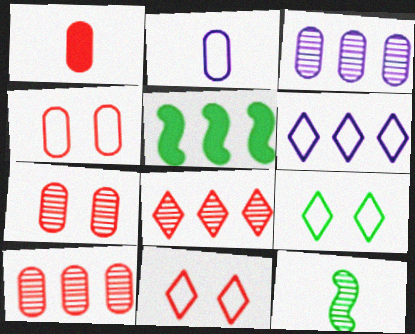[[1, 4, 10], 
[5, 6, 10]]